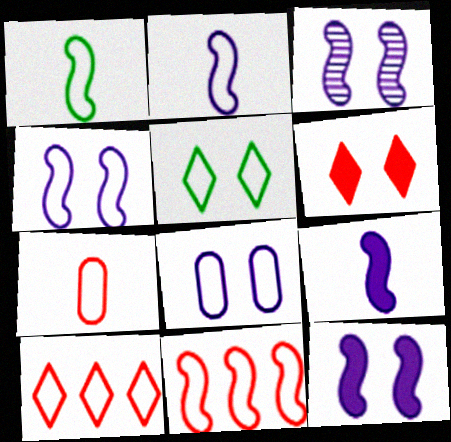[[1, 4, 11], 
[1, 8, 10], 
[3, 4, 12]]